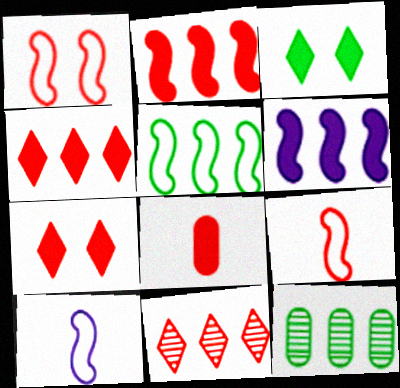[[1, 5, 10], 
[1, 8, 11], 
[2, 7, 8], 
[3, 6, 8], 
[7, 10, 12]]